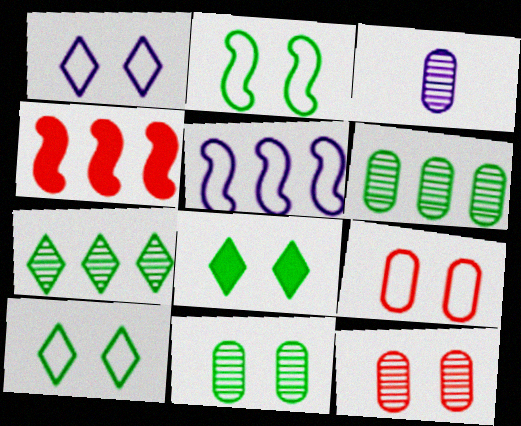[[1, 2, 9], 
[2, 8, 11], 
[3, 4, 10], 
[3, 6, 12]]